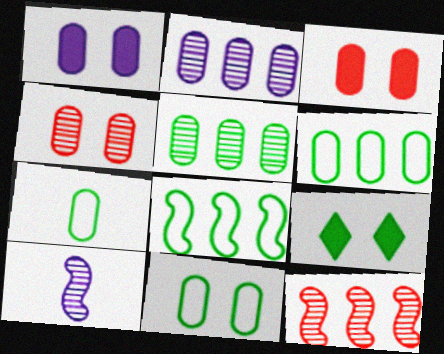[[1, 4, 11], 
[2, 3, 7], 
[6, 7, 11]]